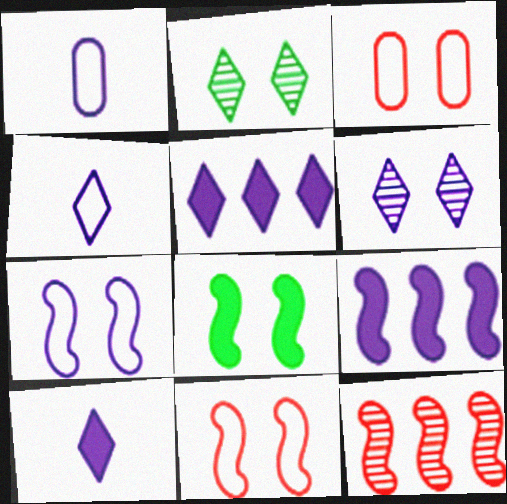[[1, 6, 9], 
[3, 6, 8], 
[4, 5, 6]]